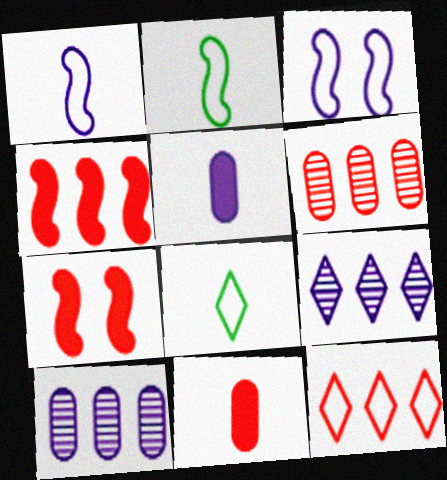[[3, 5, 9], 
[4, 6, 12], 
[7, 8, 10]]